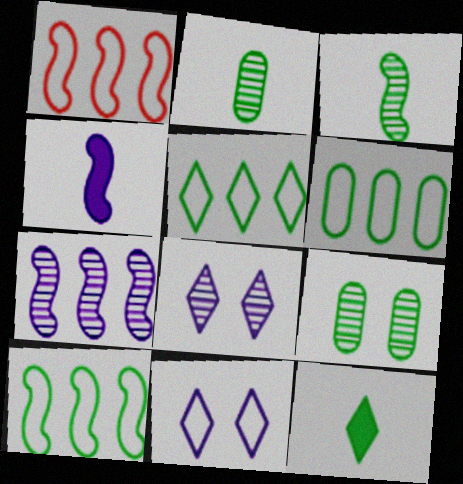[[5, 6, 10], 
[9, 10, 12]]